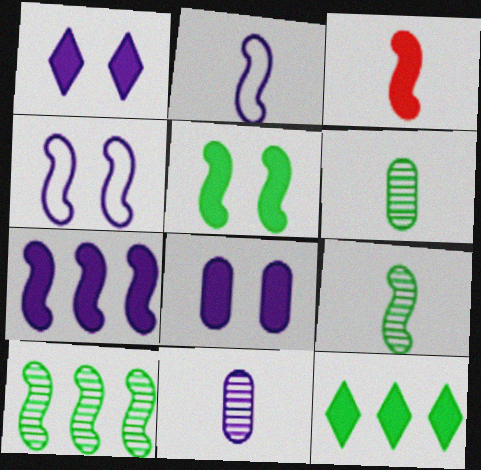[[2, 3, 9], 
[3, 4, 10], 
[3, 5, 7], 
[3, 8, 12]]